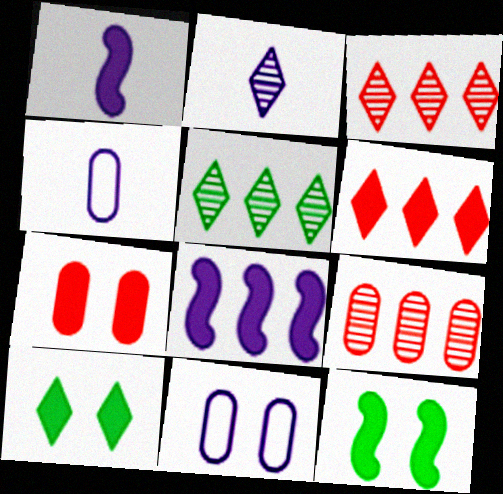[[1, 2, 4], 
[2, 8, 11], 
[3, 4, 12]]